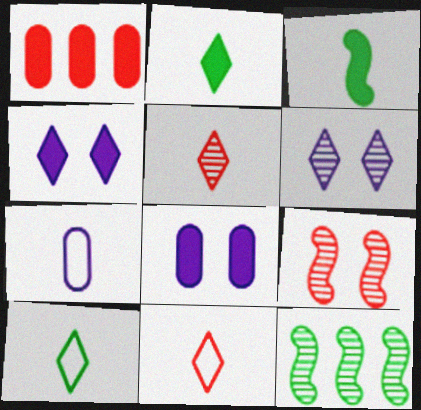[[1, 3, 4], 
[1, 9, 11], 
[3, 5, 7], 
[8, 11, 12]]